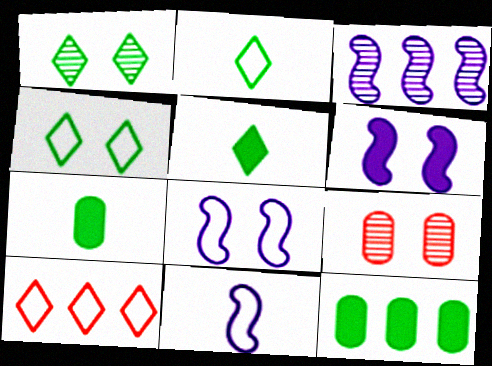[[3, 6, 11], 
[3, 10, 12], 
[4, 6, 9]]